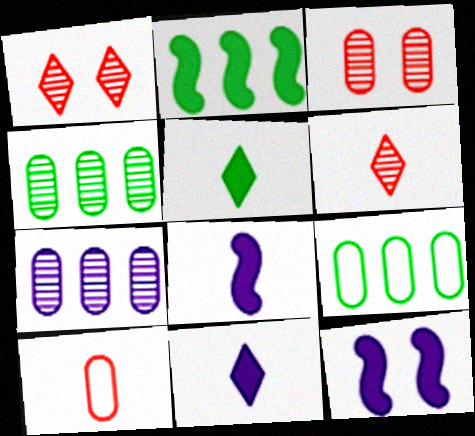[[1, 8, 9], 
[6, 9, 12]]